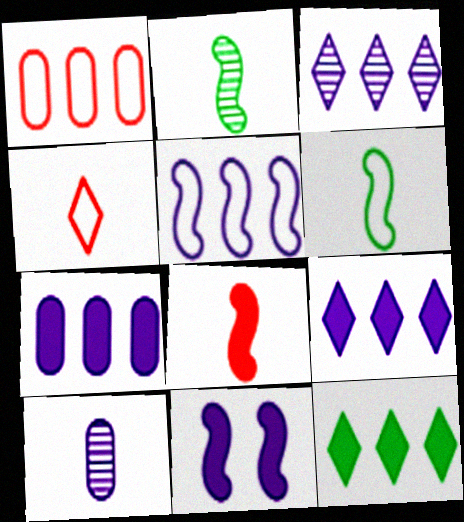[[3, 5, 7]]